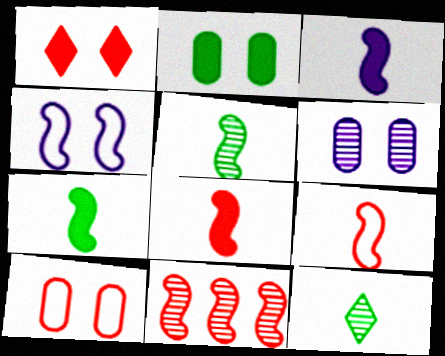[[2, 6, 10], 
[3, 5, 9], 
[3, 7, 8], 
[4, 7, 11], 
[6, 11, 12]]